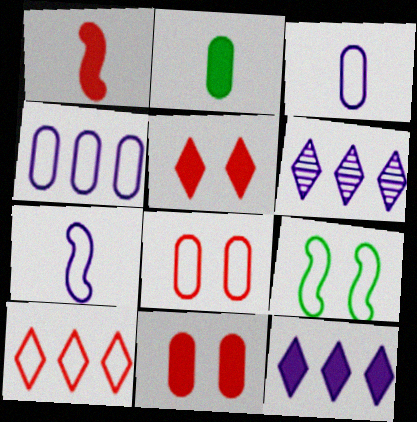[[3, 9, 10]]